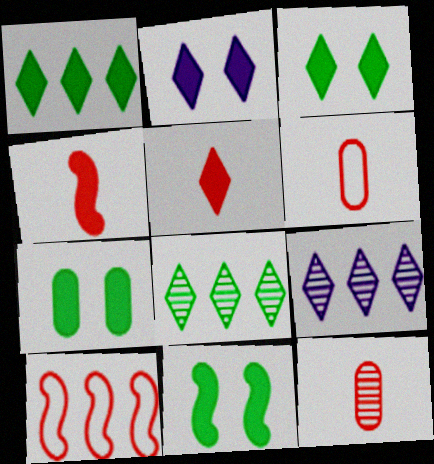[[1, 2, 5], 
[3, 7, 11], 
[6, 9, 11]]